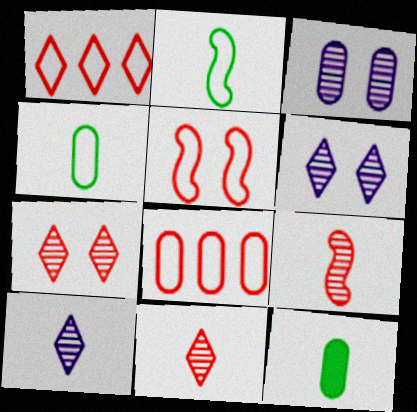[[3, 8, 12]]